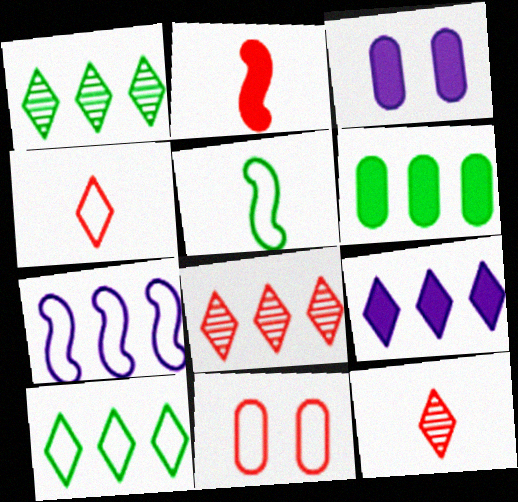[[2, 8, 11], 
[3, 5, 8], 
[6, 7, 8], 
[8, 9, 10]]